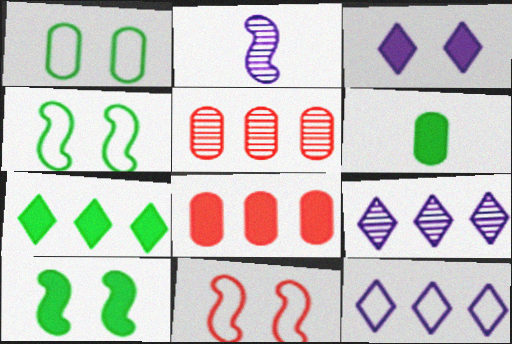[[6, 7, 10], 
[6, 9, 11]]